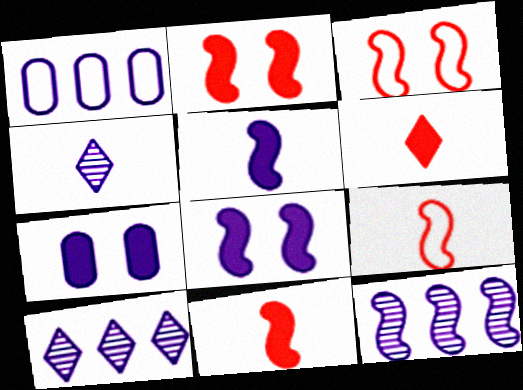[[1, 4, 8]]